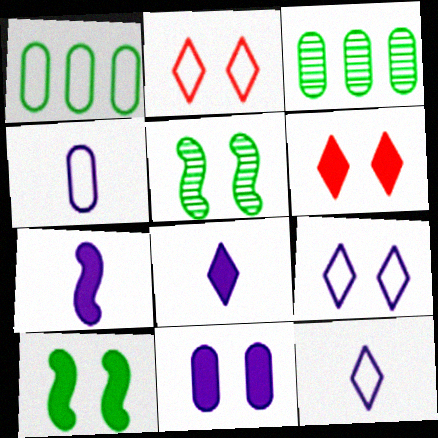[[2, 3, 7], 
[2, 5, 11], 
[6, 10, 11]]